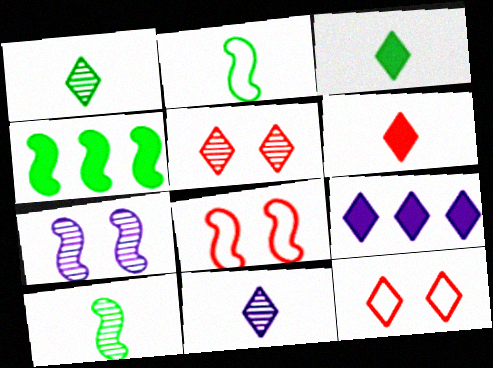[[1, 9, 12]]